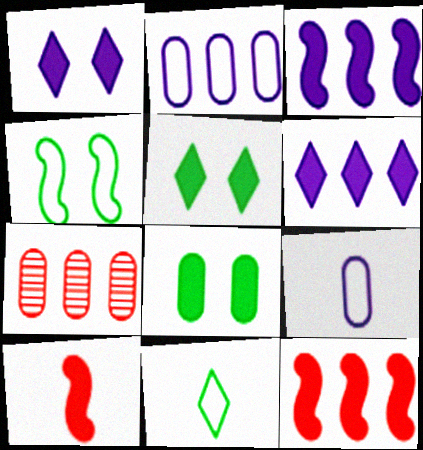[[6, 8, 10], 
[7, 8, 9]]